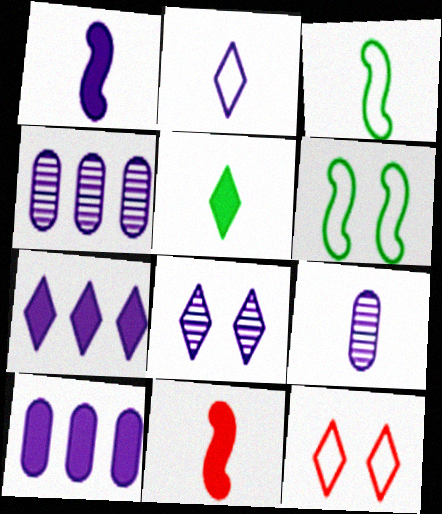[[1, 2, 9], 
[2, 7, 8]]